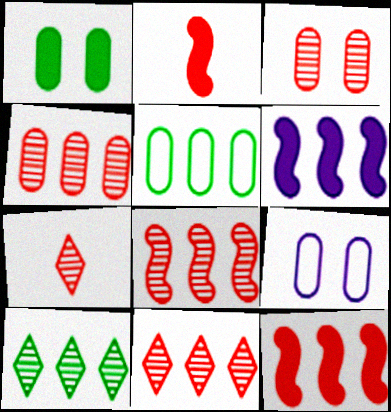[[1, 3, 9], 
[2, 9, 10], 
[3, 7, 8], 
[4, 8, 11], 
[5, 6, 11]]